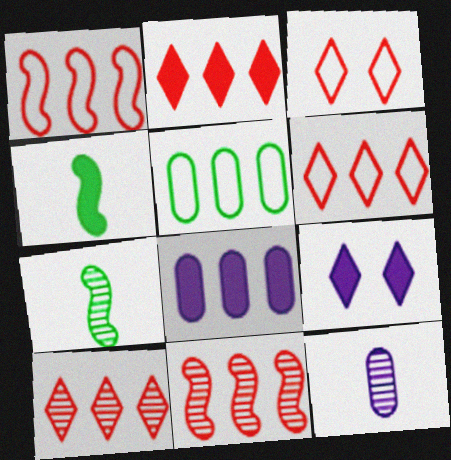[[2, 6, 10], 
[3, 7, 8]]